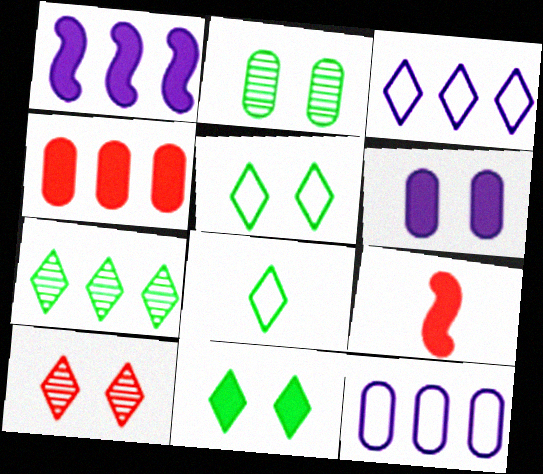[[2, 3, 9], 
[7, 8, 11]]